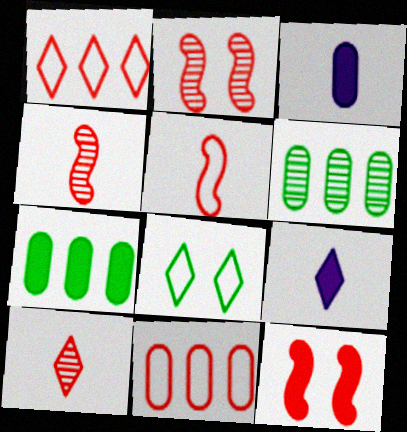[[7, 9, 12], 
[10, 11, 12]]